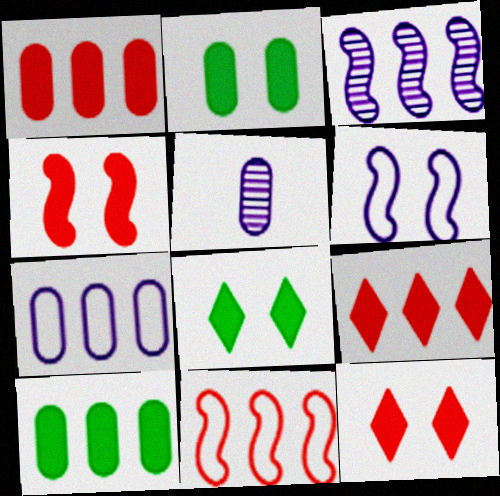[[5, 8, 11]]